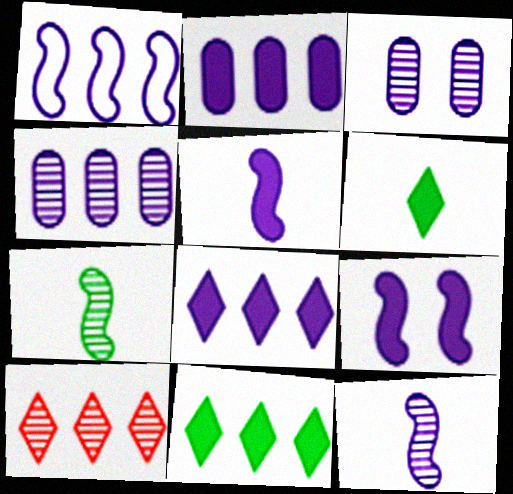[[1, 4, 8], 
[1, 9, 12], 
[3, 7, 10]]